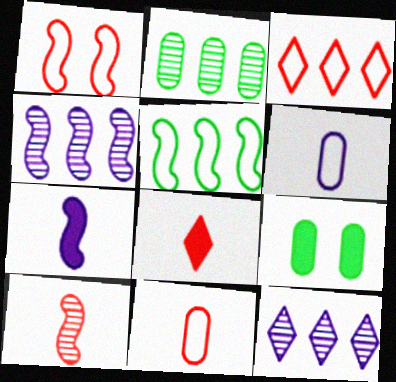[[1, 3, 11], 
[8, 10, 11]]